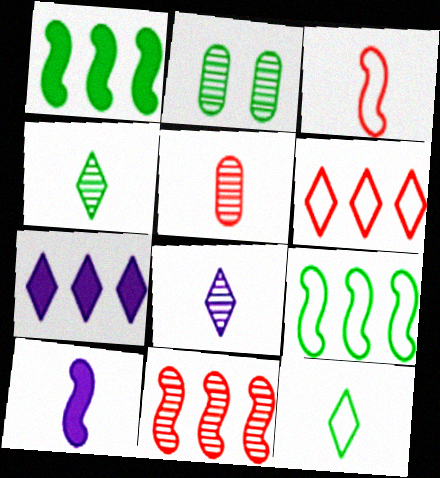[[1, 2, 12], 
[2, 3, 7], 
[2, 6, 10], 
[2, 8, 11], 
[5, 10, 12]]